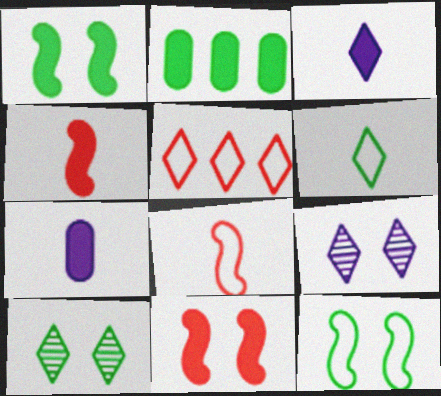[[2, 3, 11], 
[2, 8, 9], 
[3, 5, 10]]